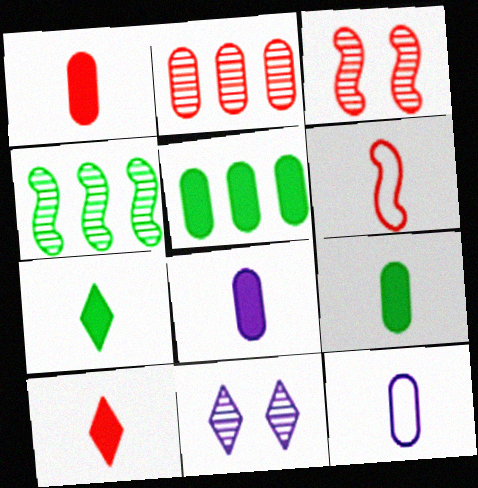[[1, 8, 9], 
[5, 6, 11]]